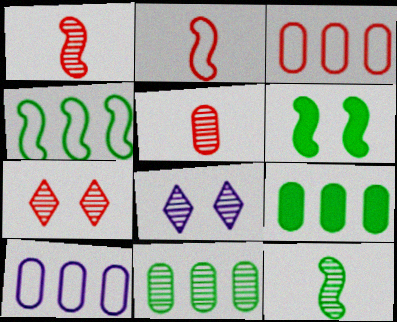[[1, 8, 11], 
[2, 8, 9], 
[4, 6, 12]]